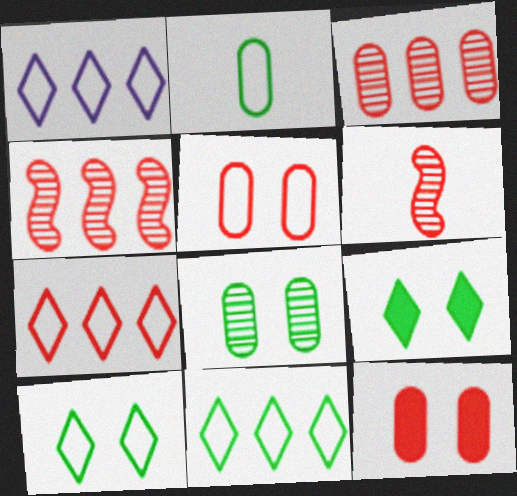[[1, 7, 11], 
[6, 7, 12]]